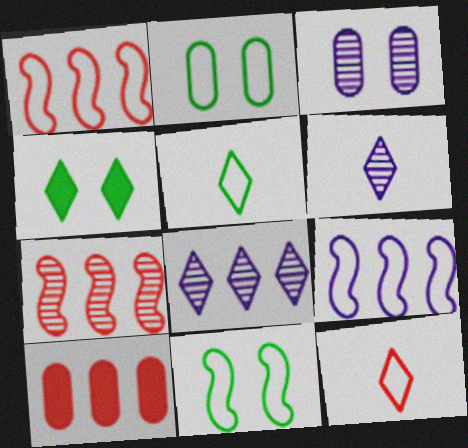[[2, 9, 12], 
[4, 8, 12], 
[6, 10, 11]]